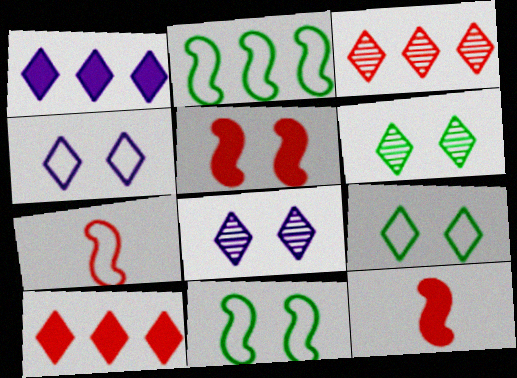[]